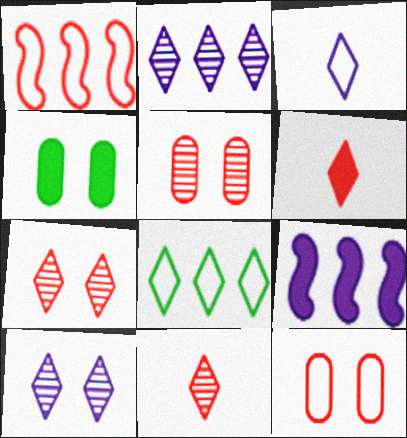[[1, 5, 6], 
[4, 6, 9], 
[6, 8, 10]]